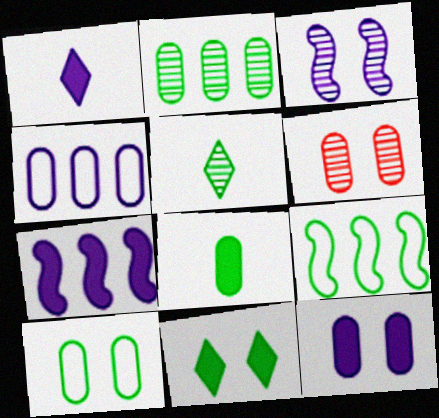[[1, 3, 4], 
[1, 6, 9], 
[1, 7, 12], 
[2, 8, 10], 
[4, 6, 8], 
[6, 10, 12]]